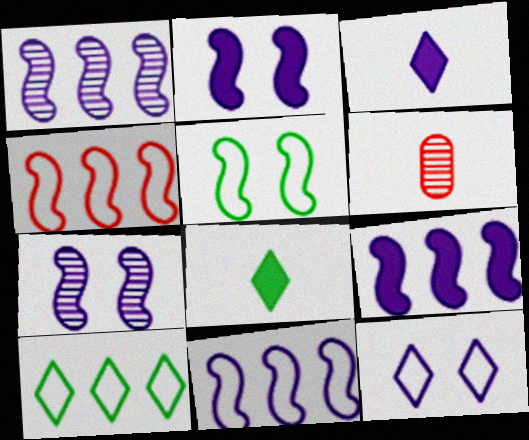[[1, 9, 11], 
[2, 6, 10]]